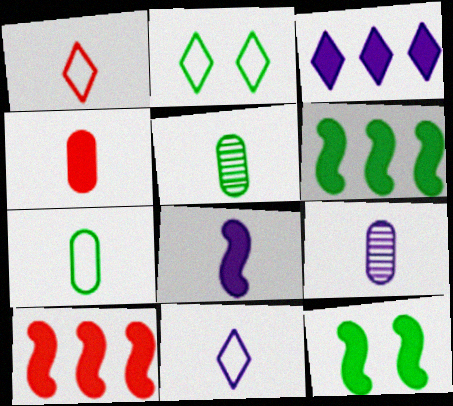[[1, 5, 8], 
[2, 5, 6], 
[2, 9, 10], 
[3, 4, 12], 
[4, 7, 9], 
[8, 9, 11], 
[8, 10, 12]]